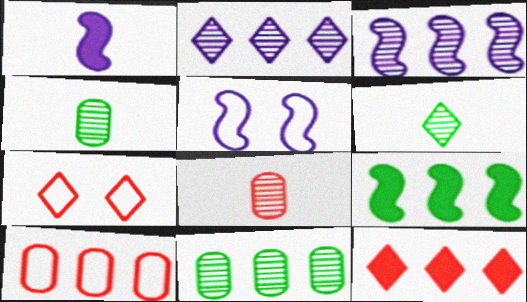[[1, 3, 5], 
[1, 7, 11], 
[2, 9, 10], 
[4, 5, 12]]